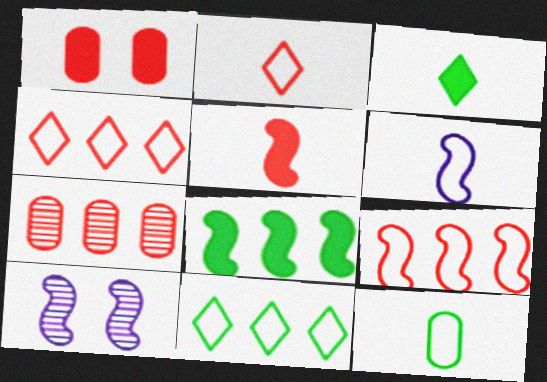[[2, 6, 12]]